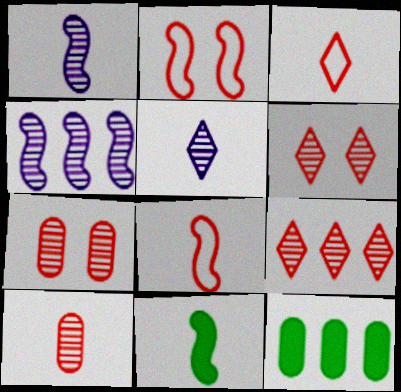[[1, 8, 11], 
[2, 4, 11], 
[2, 5, 12]]